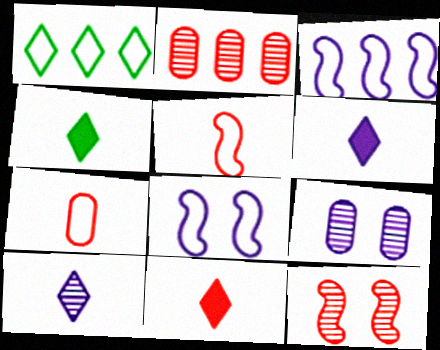[[1, 7, 8], 
[2, 4, 8], 
[3, 6, 9], 
[4, 6, 11]]